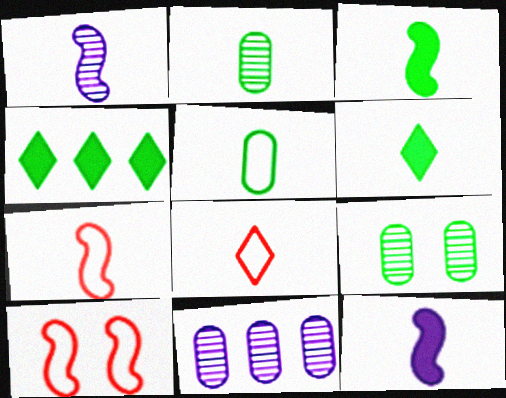[[1, 3, 7], 
[2, 8, 12], 
[6, 10, 11]]